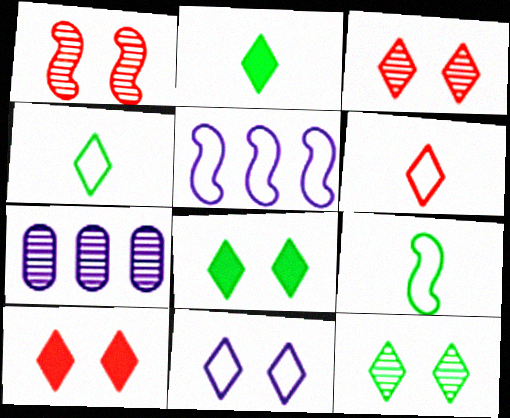[[3, 8, 11], 
[7, 9, 10], 
[10, 11, 12]]